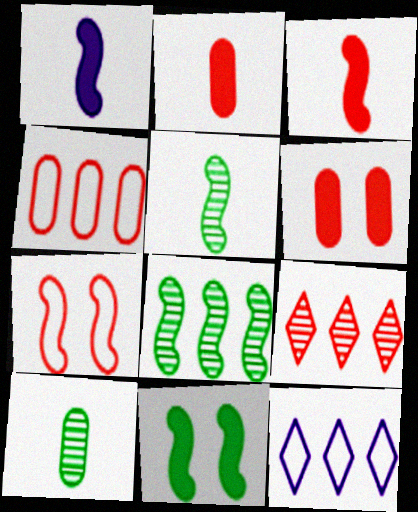[[1, 7, 8], 
[2, 7, 9], 
[5, 6, 12]]